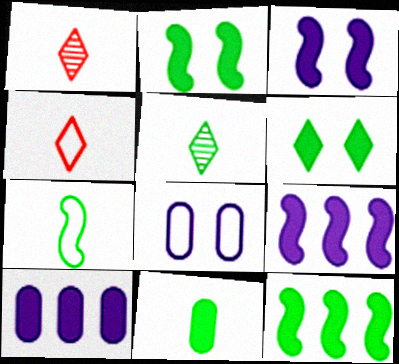[[1, 8, 12], 
[5, 7, 11], 
[6, 11, 12]]